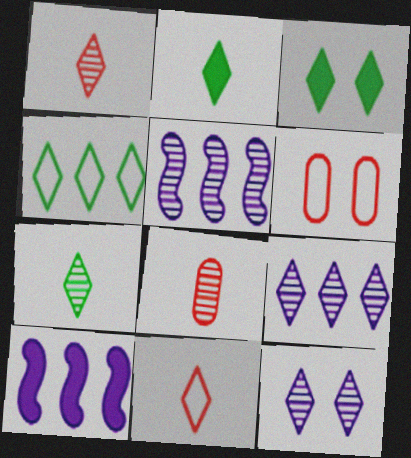[[2, 5, 6], 
[3, 4, 7], 
[3, 9, 11], 
[6, 7, 10]]